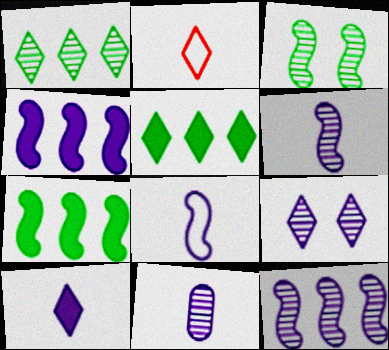[[2, 5, 9], 
[8, 10, 11], 
[9, 11, 12]]